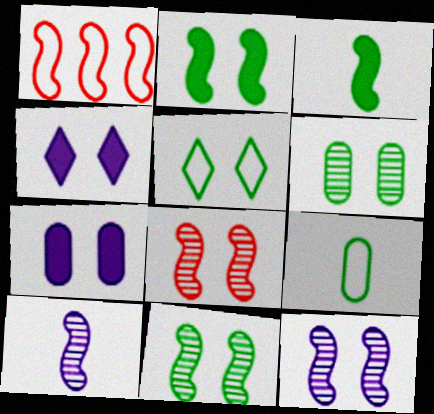[[1, 2, 10], 
[1, 3, 12], 
[2, 5, 6], 
[5, 7, 8], 
[8, 11, 12]]